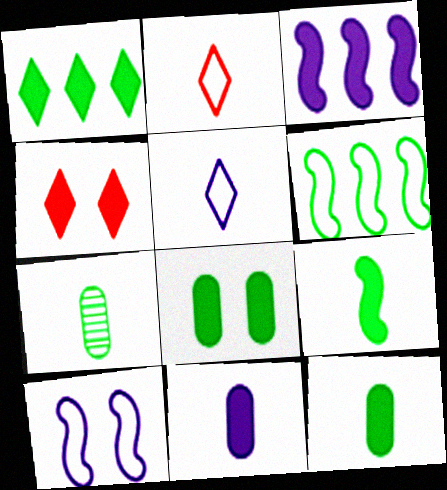[[1, 8, 9], 
[3, 4, 12]]